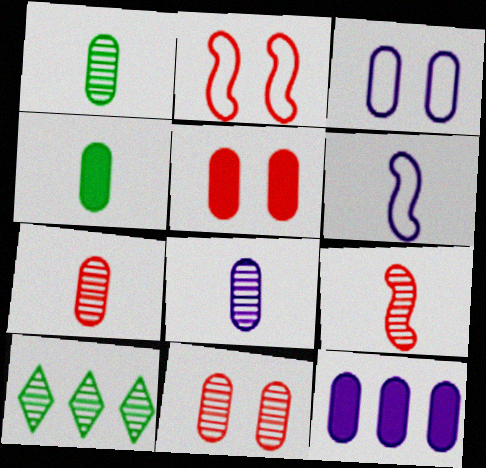[[1, 7, 8], 
[3, 8, 12], 
[4, 5, 12], 
[5, 6, 10]]